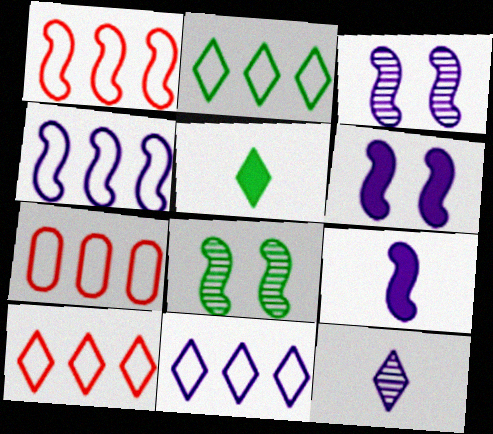[[1, 7, 10], 
[1, 8, 9], 
[2, 4, 7], 
[2, 10, 11], 
[3, 4, 9], 
[3, 5, 7]]